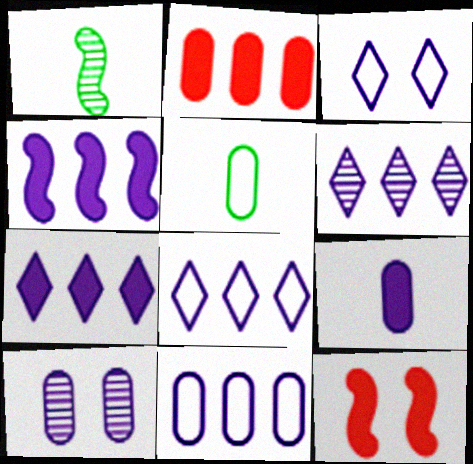[[1, 2, 3], 
[2, 5, 10], 
[4, 6, 11], 
[5, 6, 12], 
[6, 7, 8], 
[9, 10, 11]]